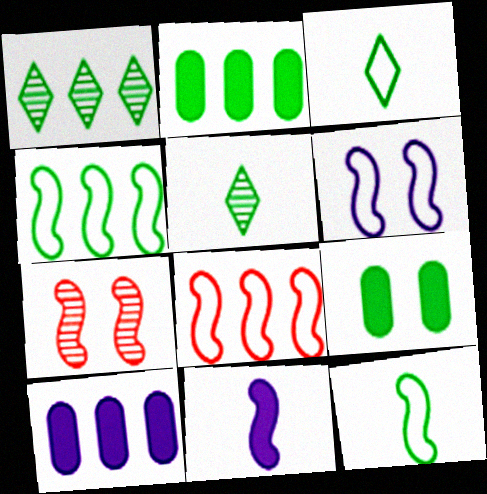[[1, 2, 4], 
[1, 8, 10], 
[1, 9, 12], 
[3, 7, 10], 
[4, 5, 9], 
[4, 7, 11], 
[6, 8, 12]]